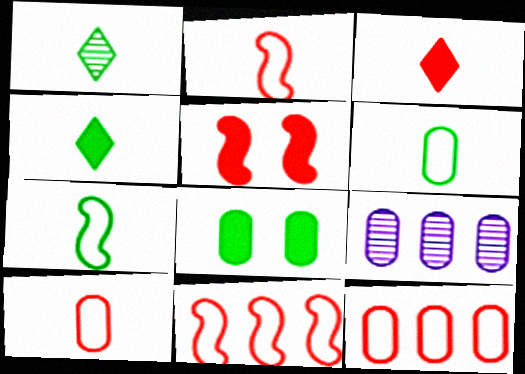[[8, 9, 10]]